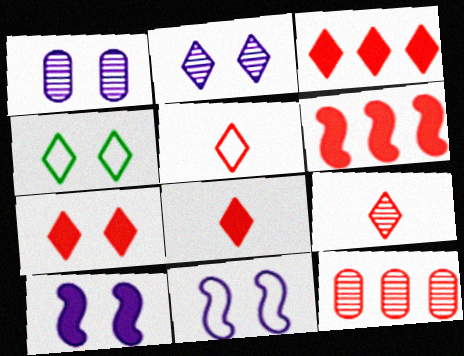[[2, 4, 7], 
[3, 7, 8], 
[5, 8, 9]]